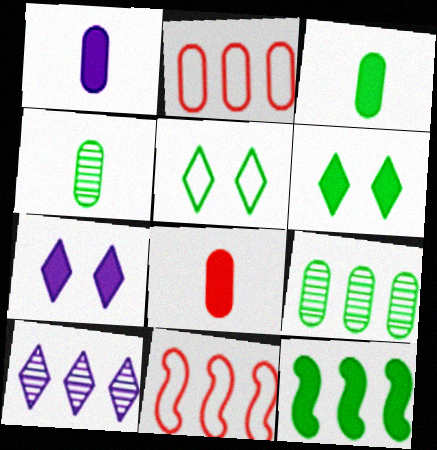[[1, 3, 8], 
[2, 10, 12], 
[3, 6, 12], 
[4, 5, 12], 
[4, 7, 11], 
[7, 8, 12]]